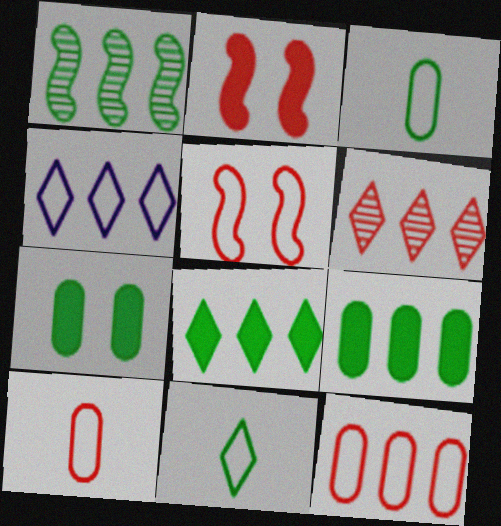[[1, 7, 11], 
[2, 6, 10], 
[3, 4, 5], 
[4, 6, 8]]